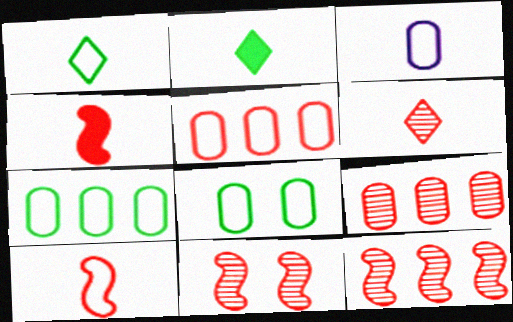[[1, 3, 10], 
[3, 5, 8], 
[6, 9, 11]]